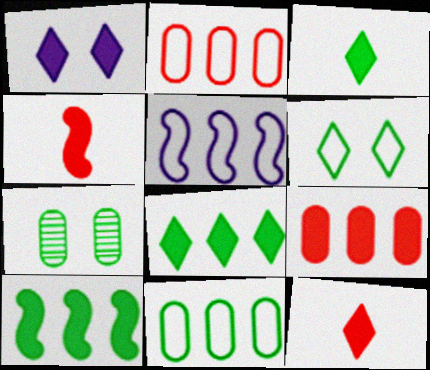[[1, 8, 12], 
[5, 7, 12]]